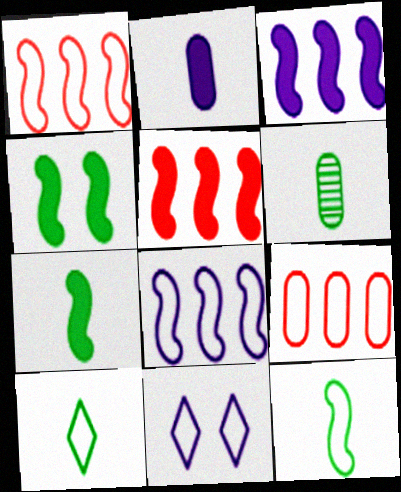[[5, 6, 11], 
[6, 7, 10], 
[9, 11, 12]]